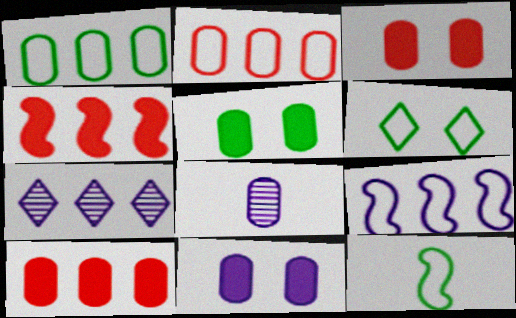[[1, 3, 8], 
[1, 4, 7], 
[1, 6, 12], 
[2, 5, 8], 
[3, 5, 11], 
[3, 7, 12], 
[4, 6, 8]]